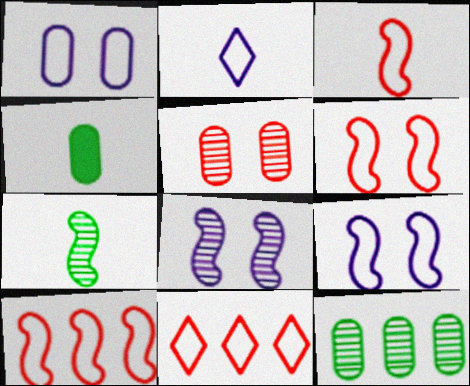[[3, 6, 10], 
[4, 8, 11]]